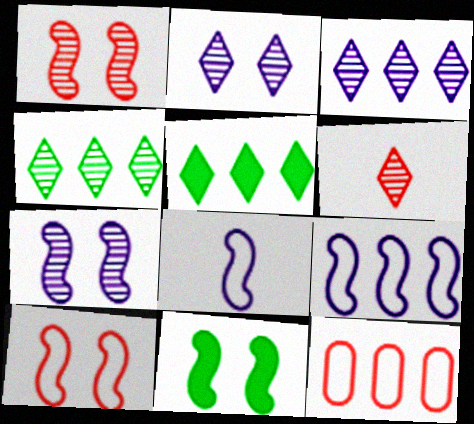[[2, 4, 6], 
[7, 10, 11]]